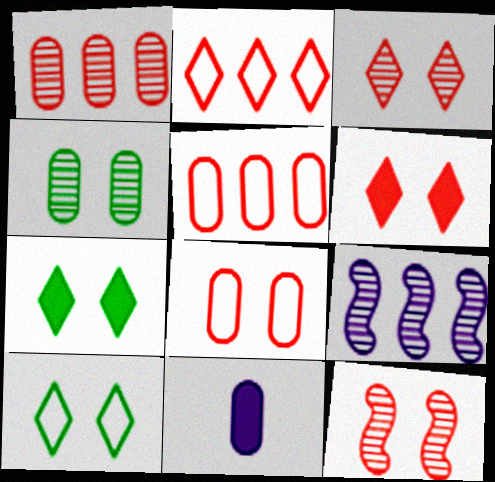[[4, 5, 11], 
[6, 8, 12]]